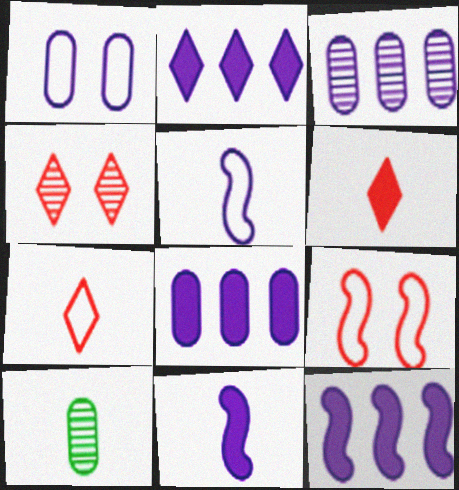[[2, 8, 12], 
[2, 9, 10], 
[5, 6, 10], 
[7, 10, 11]]